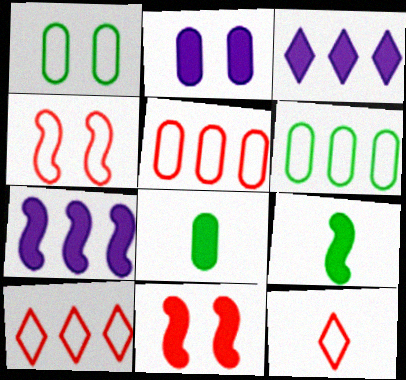[[3, 8, 11], 
[4, 5, 12], 
[7, 9, 11]]